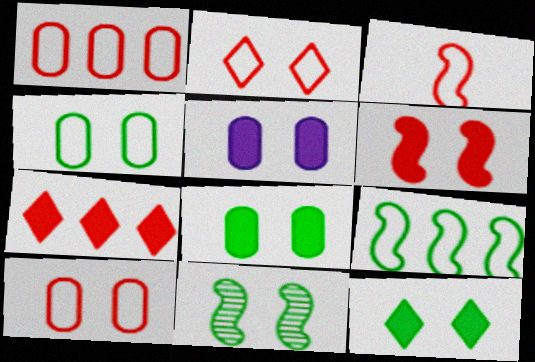[[1, 2, 3], 
[2, 5, 11], 
[4, 11, 12], 
[5, 6, 12]]